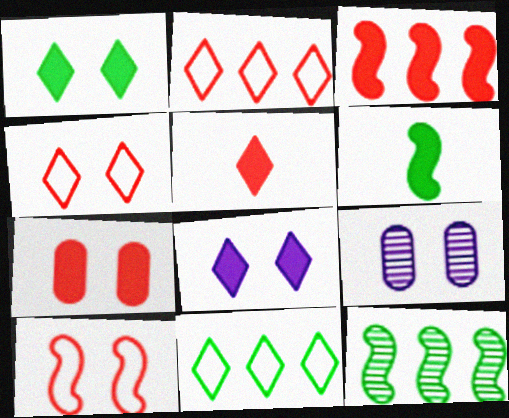[[1, 9, 10], 
[2, 6, 9], 
[3, 5, 7]]